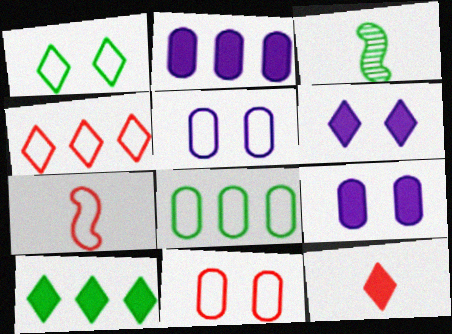[[3, 4, 9], 
[4, 7, 11], 
[6, 10, 12]]